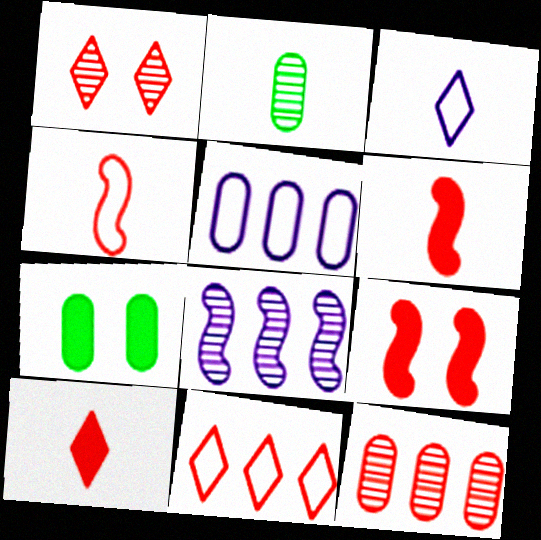[[1, 2, 8], 
[1, 10, 11], 
[2, 3, 6]]